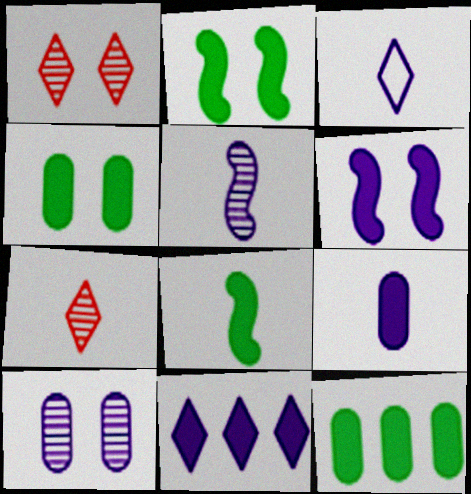[[3, 5, 9], 
[6, 9, 11]]